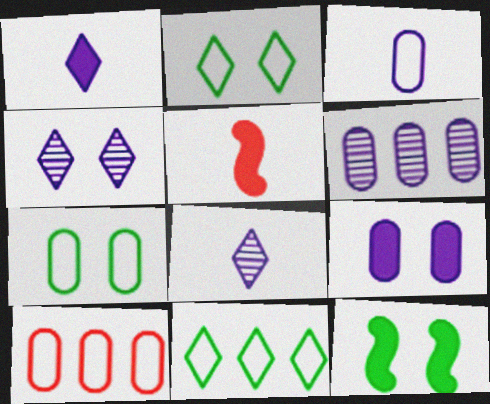[[2, 5, 6], 
[3, 6, 9], 
[3, 7, 10], 
[8, 10, 12]]